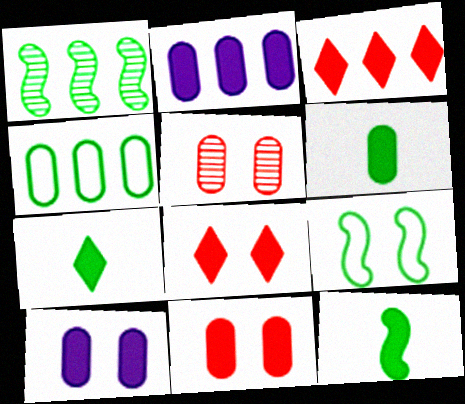[[1, 9, 12], 
[2, 6, 11], 
[2, 8, 12], 
[3, 10, 12], 
[6, 7, 12]]